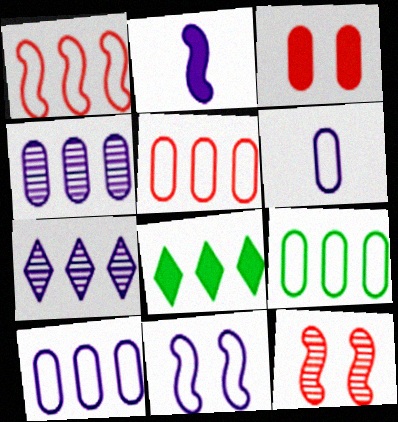[[1, 4, 8], 
[2, 3, 8], 
[5, 9, 10], 
[6, 8, 12]]